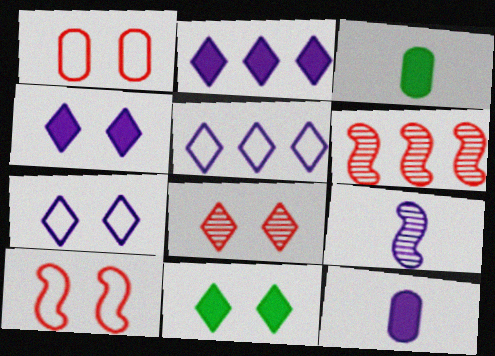[[3, 6, 7], 
[7, 8, 11]]